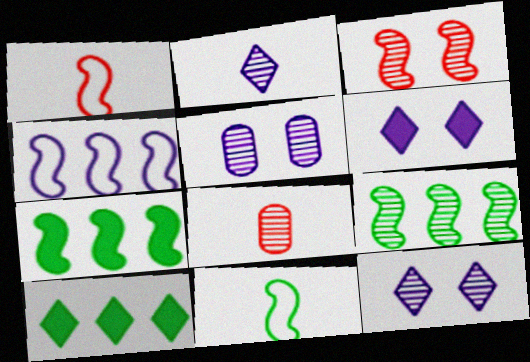[[1, 5, 10], 
[8, 9, 12]]